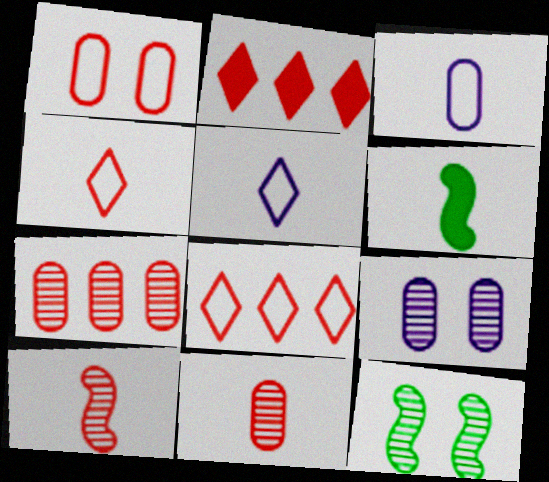[[1, 2, 10], 
[2, 3, 12], 
[5, 6, 11], 
[6, 8, 9]]